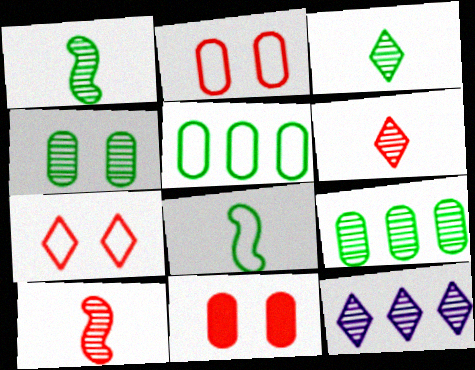[[4, 10, 12], 
[8, 11, 12]]